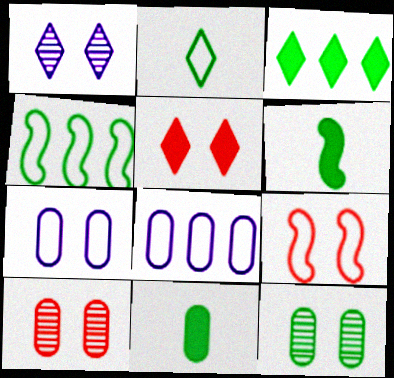[[2, 8, 9], 
[5, 9, 10], 
[8, 10, 11]]